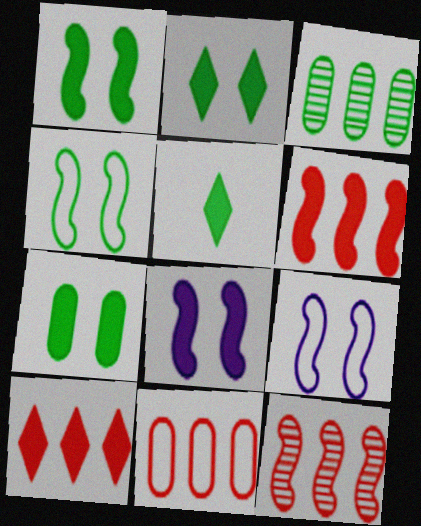[[1, 2, 7], 
[3, 4, 5], 
[10, 11, 12]]